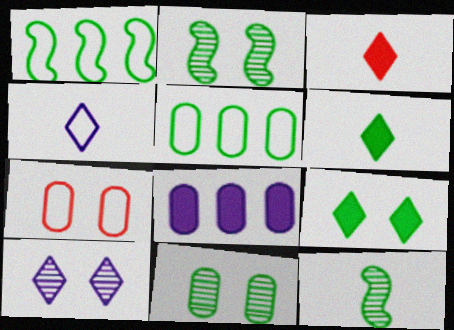[[1, 4, 7], 
[1, 6, 11], 
[2, 5, 6], 
[5, 9, 12]]